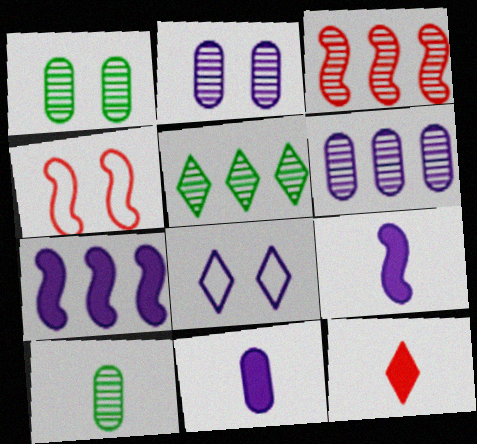[[3, 5, 6], 
[4, 5, 11], 
[5, 8, 12], 
[6, 8, 9]]